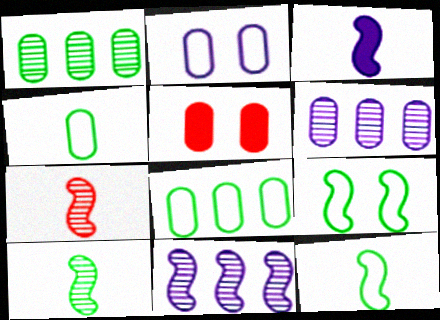[[3, 7, 12], 
[4, 5, 6]]